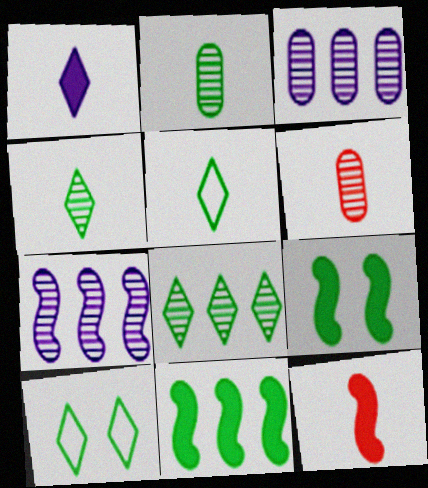[[2, 10, 11], 
[3, 10, 12]]